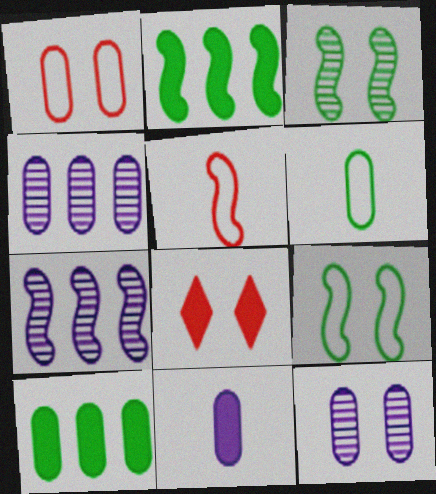[[2, 8, 11], 
[6, 7, 8], 
[8, 9, 12]]